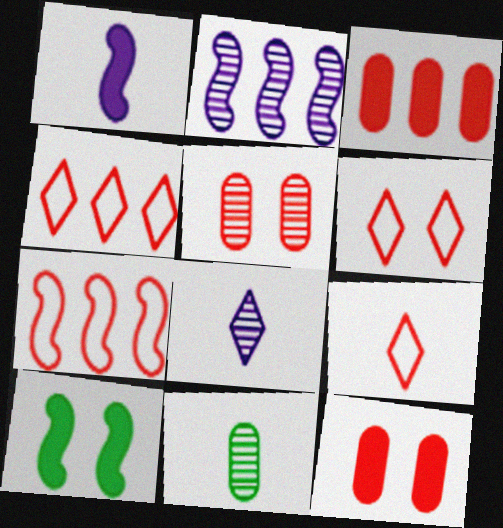[[1, 9, 11], 
[4, 6, 9]]